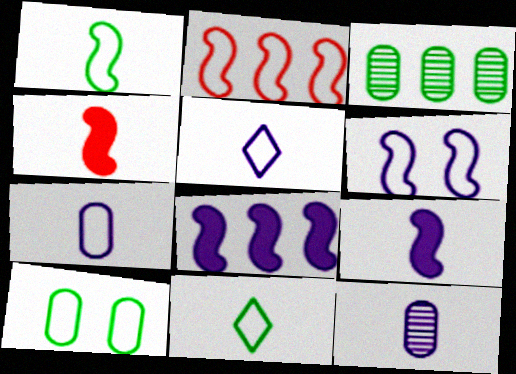[[1, 2, 6], 
[2, 5, 10], 
[4, 11, 12], 
[5, 9, 12]]